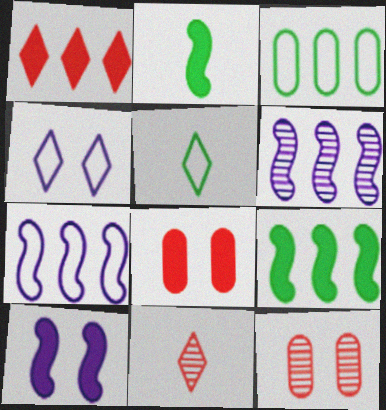[[1, 3, 6], 
[3, 10, 11], 
[5, 6, 8]]